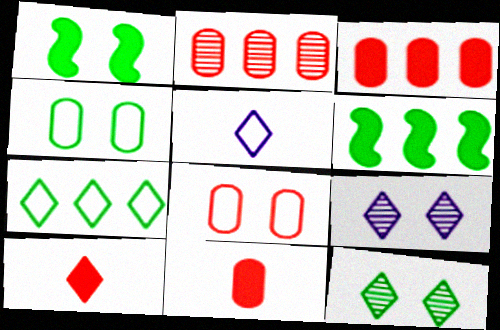[[1, 2, 5], 
[1, 4, 12], 
[1, 8, 9], 
[2, 8, 11], 
[7, 9, 10]]